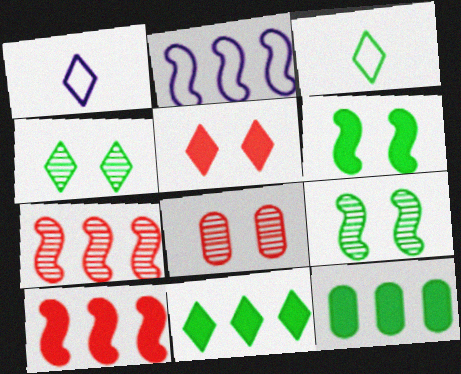[[3, 4, 11], 
[3, 9, 12]]